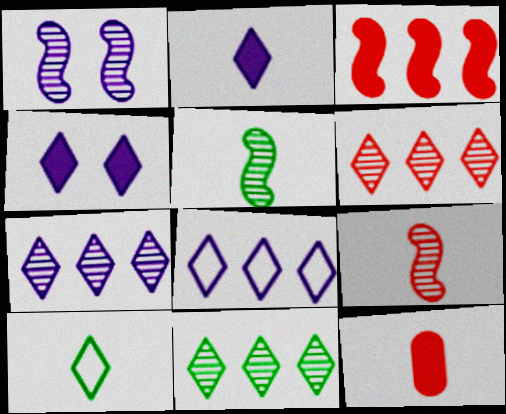[[4, 6, 10], 
[6, 7, 11]]